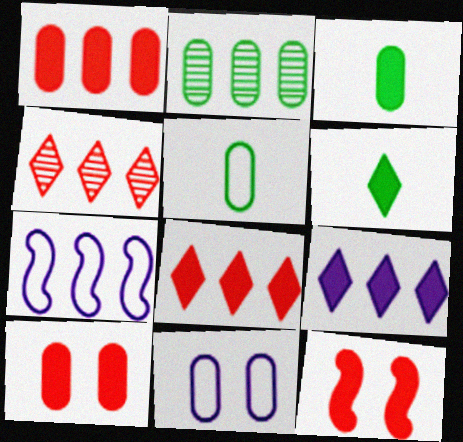[[2, 7, 8], 
[3, 9, 12]]